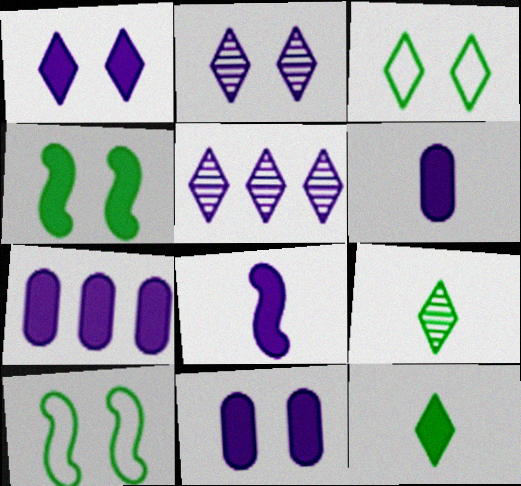[[1, 7, 8], 
[6, 7, 11]]